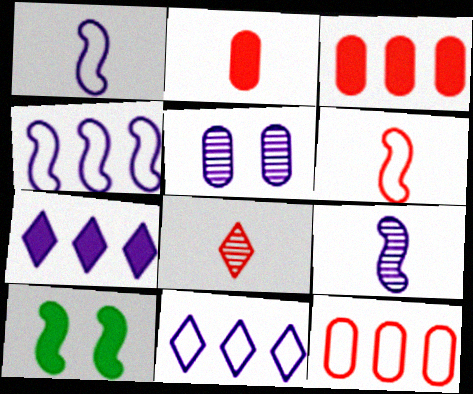[[1, 5, 7], 
[2, 6, 8], 
[2, 7, 10]]